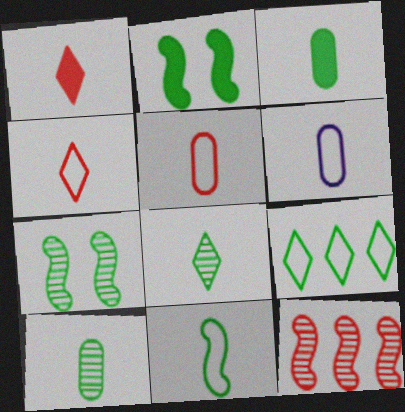[[2, 9, 10], 
[3, 7, 9], 
[3, 8, 11], 
[4, 6, 11]]